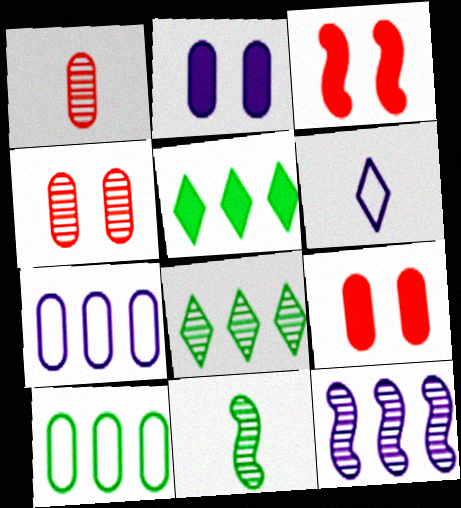[[1, 2, 10], 
[2, 6, 12]]